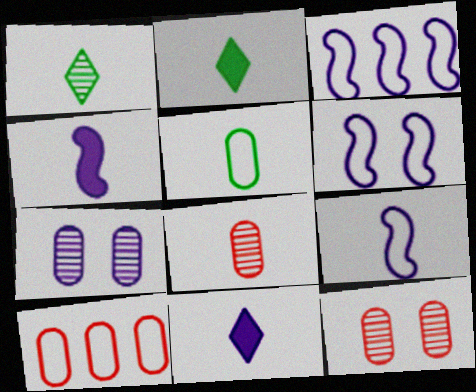[[2, 3, 12], 
[2, 8, 9], 
[3, 6, 9], 
[3, 7, 11]]